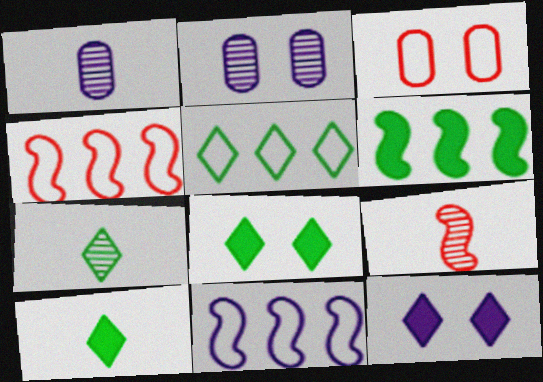[[1, 4, 8], 
[1, 7, 9], 
[1, 11, 12], 
[2, 4, 10], 
[5, 7, 8]]